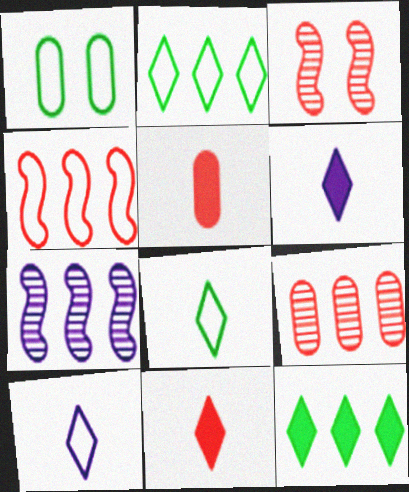[[1, 4, 10], 
[1, 7, 11]]